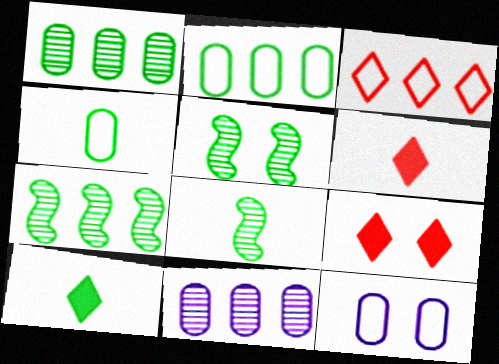[[2, 5, 10], 
[4, 8, 10], 
[5, 7, 8], 
[5, 9, 12], 
[6, 7, 12]]